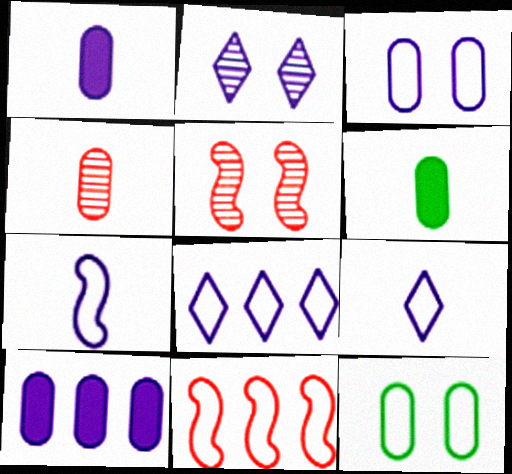[[2, 6, 11], 
[2, 7, 10], 
[3, 7, 8], 
[4, 10, 12], 
[5, 6, 8], 
[9, 11, 12]]